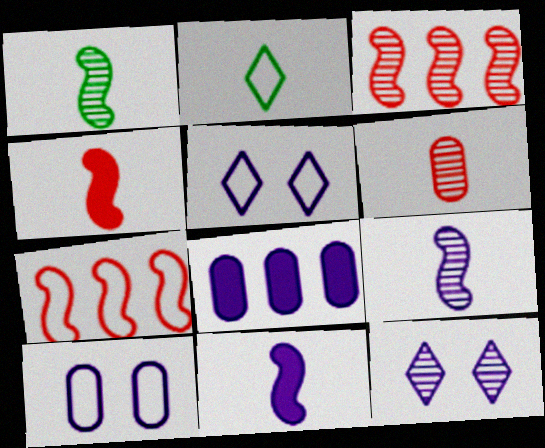[[2, 6, 11], 
[2, 7, 10], 
[5, 8, 9]]